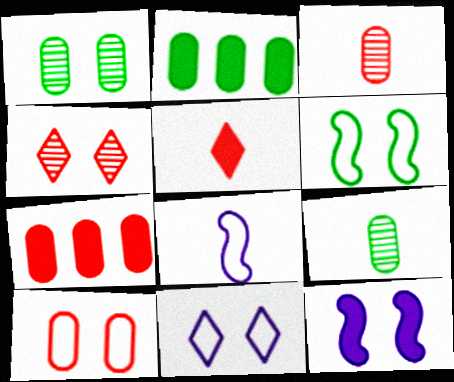[[2, 4, 8], 
[2, 5, 12], 
[3, 7, 10], 
[5, 8, 9], 
[6, 10, 11]]